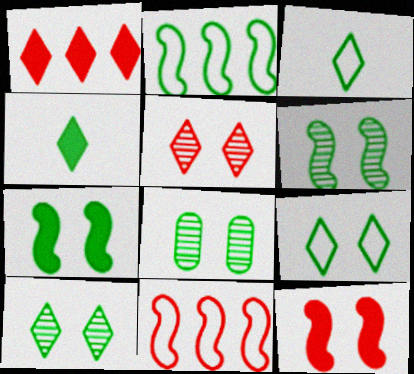[[2, 4, 8], 
[6, 8, 10], 
[7, 8, 9]]